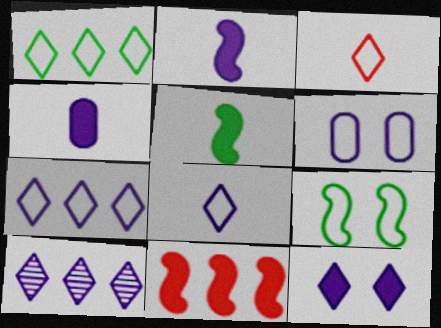[[2, 6, 10], 
[8, 10, 12]]